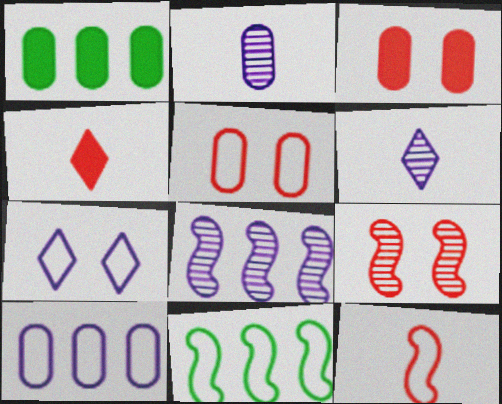[[1, 2, 5], 
[3, 6, 11]]